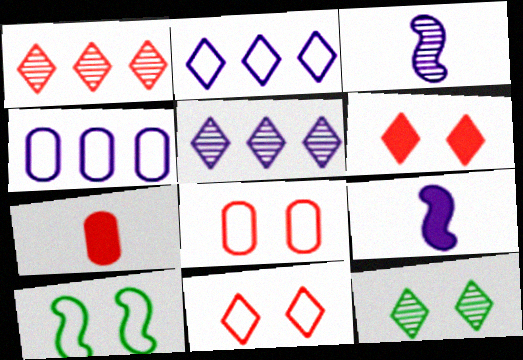[[5, 7, 10]]